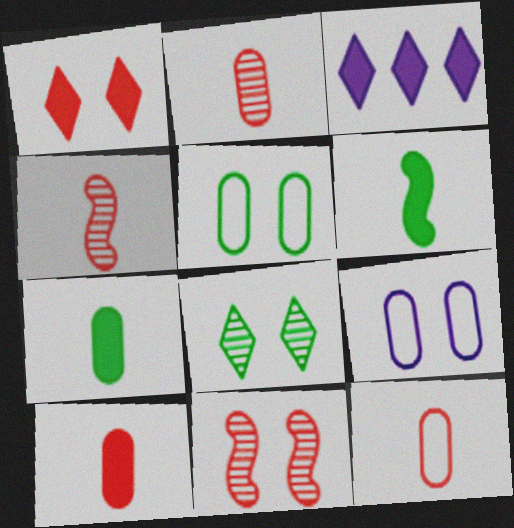[[2, 10, 12], 
[3, 4, 5]]